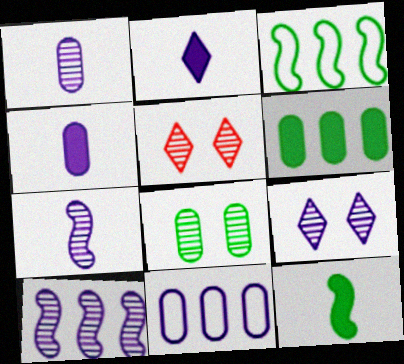[[1, 9, 10], 
[3, 4, 5], 
[5, 11, 12]]